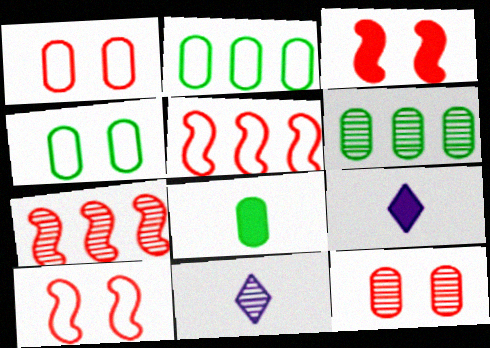[[2, 3, 11], 
[4, 6, 8], 
[4, 7, 9], 
[6, 9, 10]]